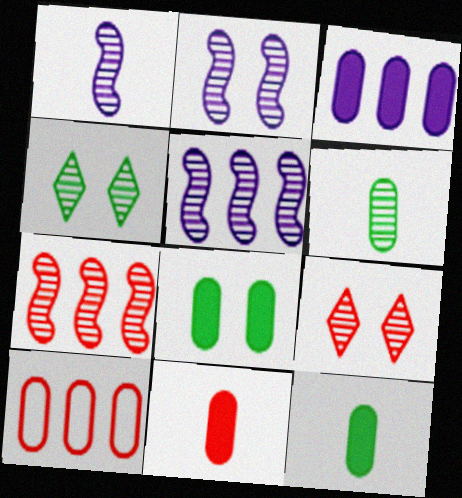[[1, 2, 5], 
[3, 8, 11], 
[5, 6, 9]]